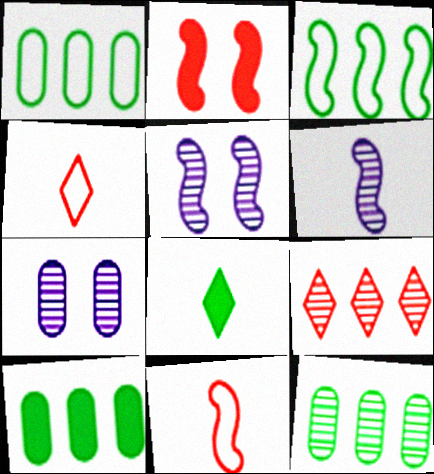[[1, 10, 12], 
[2, 3, 6], 
[4, 5, 10]]